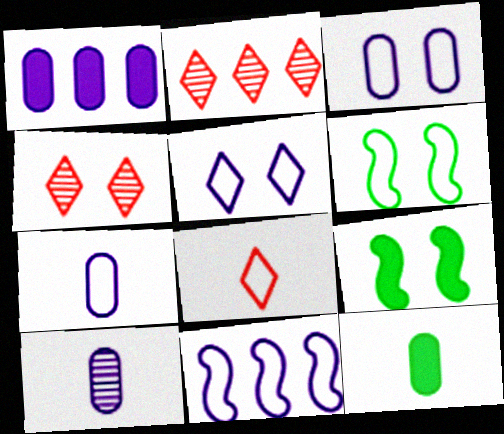[[1, 3, 10], 
[2, 7, 9], 
[3, 4, 9], 
[4, 11, 12], 
[5, 7, 11]]